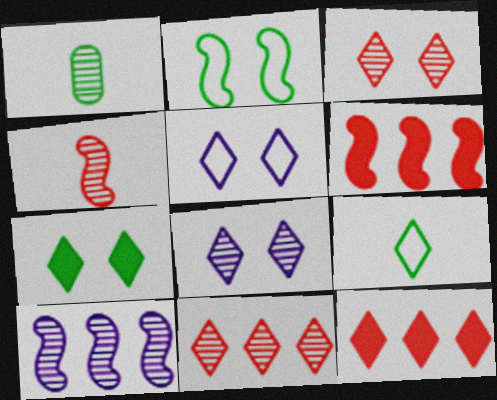[[1, 3, 10], 
[1, 5, 6], 
[3, 5, 7], 
[8, 9, 12]]